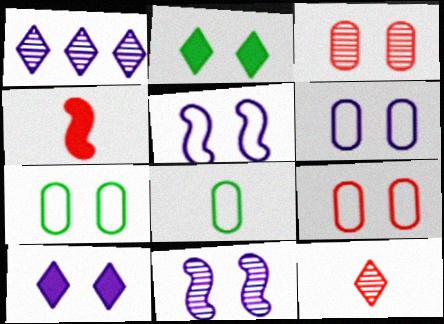[[1, 4, 7], 
[2, 3, 5], 
[2, 9, 11], 
[6, 7, 9], 
[6, 10, 11]]